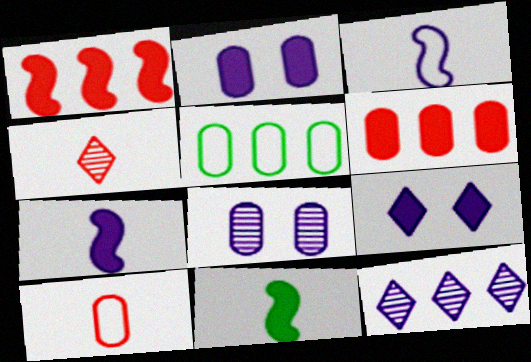[[1, 5, 12], 
[2, 3, 12], 
[6, 9, 11]]